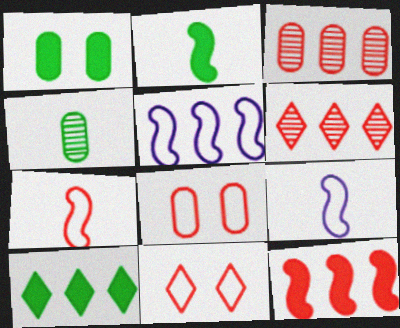[[1, 2, 10], 
[1, 6, 9], 
[3, 5, 10]]